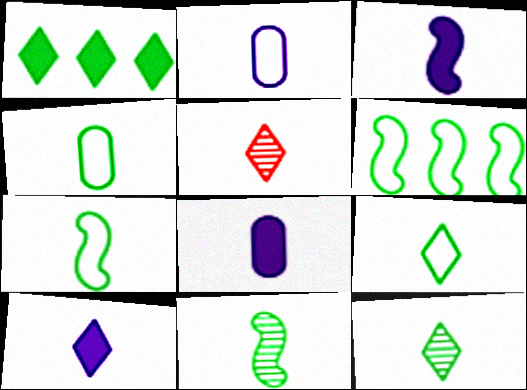[[3, 4, 5], 
[3, 8, 10], 
[4, 7, 9], 
[5, 7, 8], 
[5, 9, 10]]